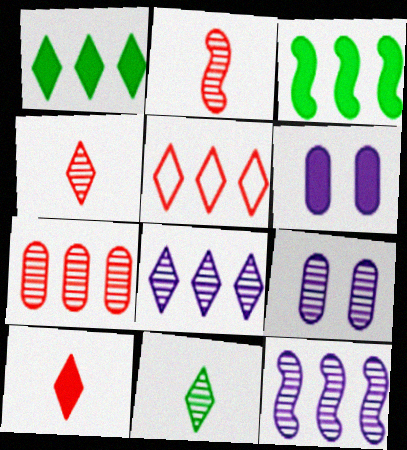[[1, 5, 8], 
[3, 6, 10]]